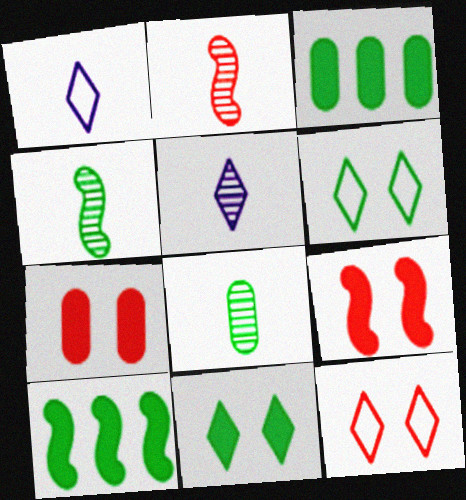[[2, 5, 8], 
[3, 4, 6], 
[6, 8, 10]]